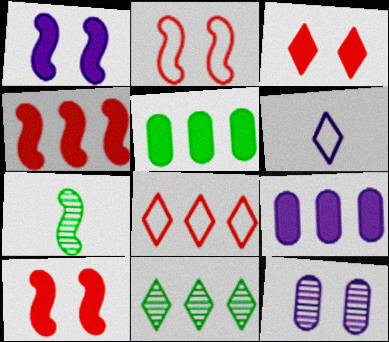[[3, 6, 11]]